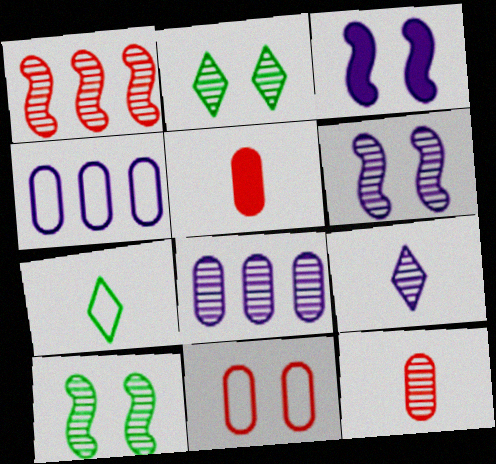[[2, 3, 11], 
[3, 4, 9], 
[6, 8, 9]]